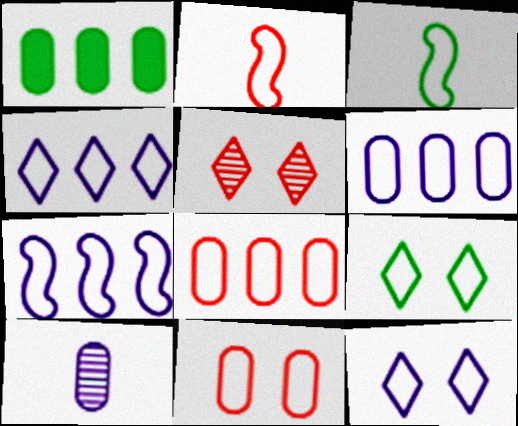[[1, 10, 11], 
[2, 6, 9], 
[3, 4, 11], 
[3, 8, 12], 
[4, 6, 7]]